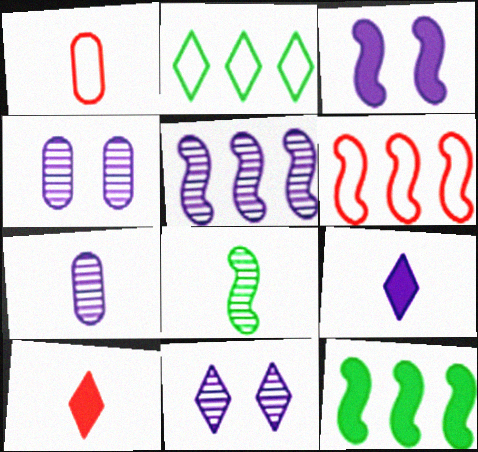[[1, 8, 9], 
[1, 11, 12], 
[2, 10, 11], 
[3, 6, 8], 
[5, 6, 12], 
[5, 7, 11]]